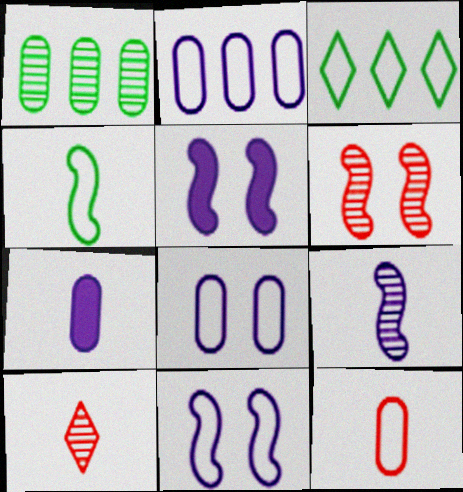[[3, 6, 7], 
[3, 11, 12], 
[4, 7, 10]]